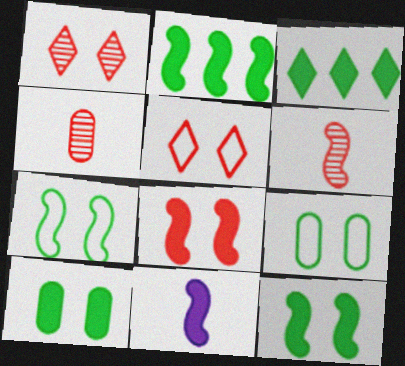[[2, 8, 11]]